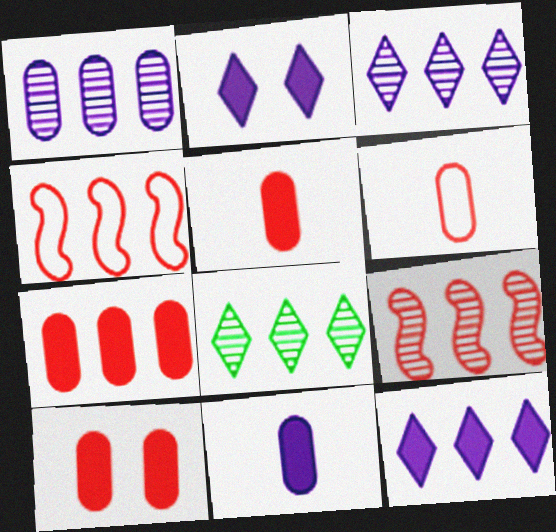[[1, 8, 9], 
[5, 7, 10]]